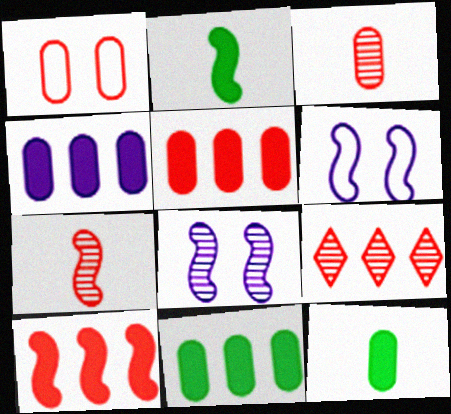[[1, 3, 5], 
[4, 5, 11], 
[6, 9, 12]]